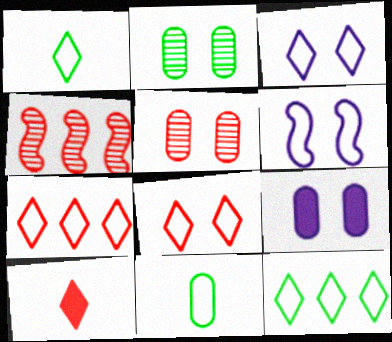[[1, 3, 7], 
[1, 4, 9], 
[6, 7, 11]]